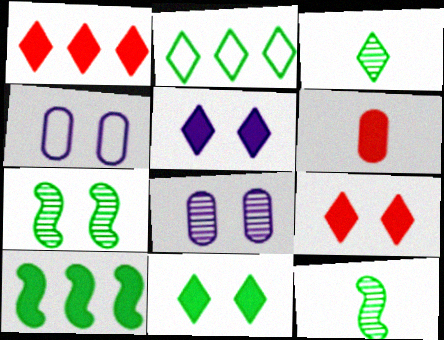[[1, 4, 12], 
[2, 3, 11], 
[4, 7, 9], 
[5, 6, 10], 
[5, 9, 11]]